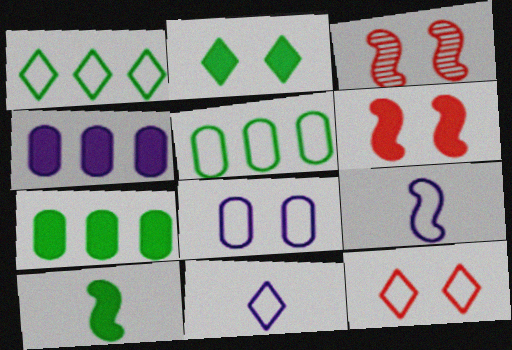[[1, 11, 12], 
[2, 3, 8], 
[2, 7, 10], 
[3, 7, 11], 
[5, 9, 12]]